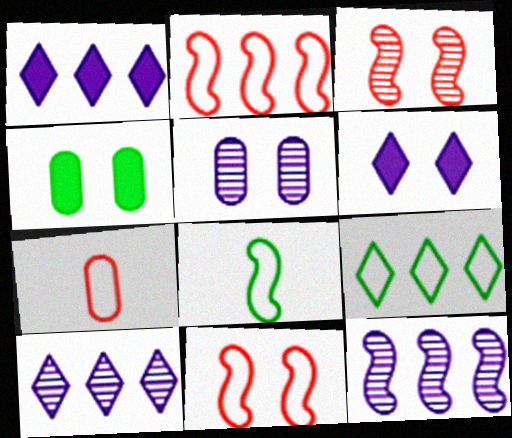[]